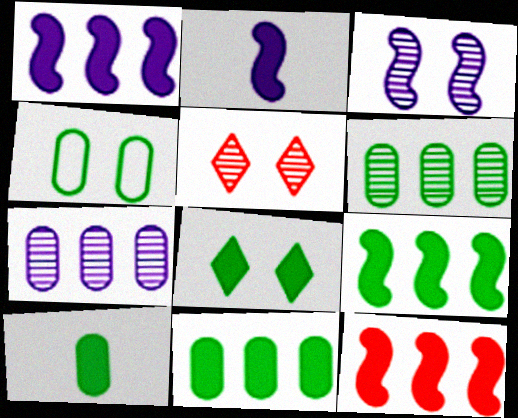[[1, 9, 12], 
[4, 6, 10], 
[8, 9, 10]]